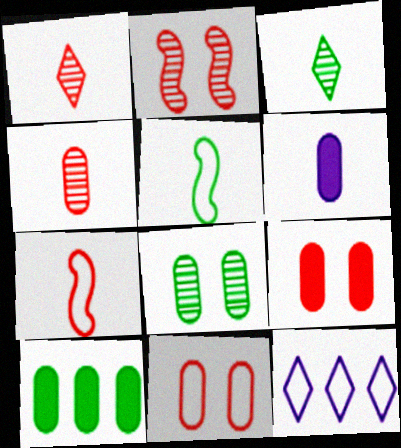[[1, 5, 6], 
[3, 6, 7], 
[5, 11, 12], 
[6, 9, 10]]